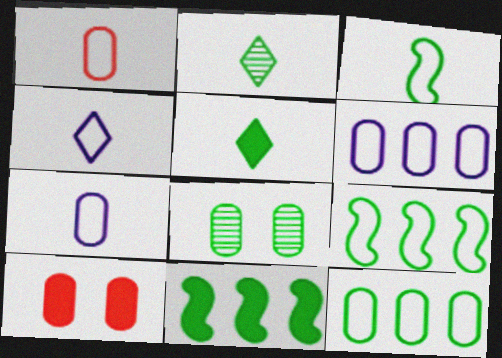[[1, 3, 4], 
[5, 8, 9]]